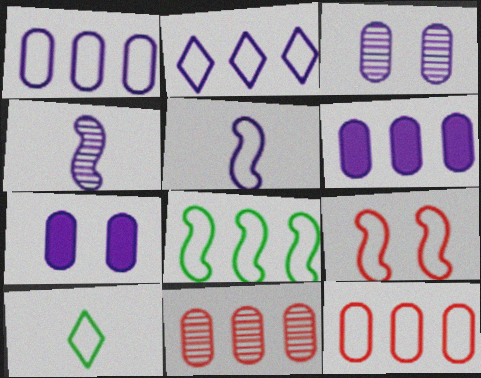[[1, 9, 10], 
[2, 4, 7], 
[2, 8, 12], 
[5, 8, 9]]